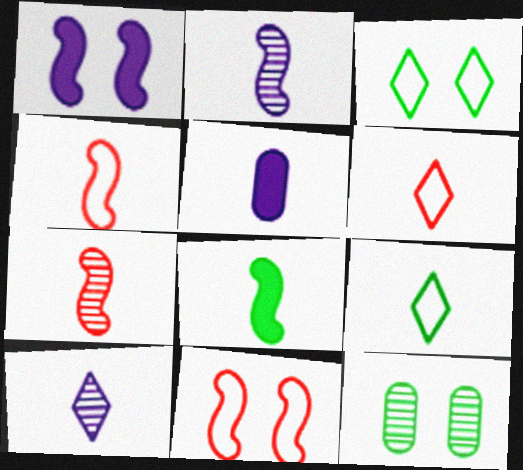[[2, 4, 8], 
[5, 7, 9]]